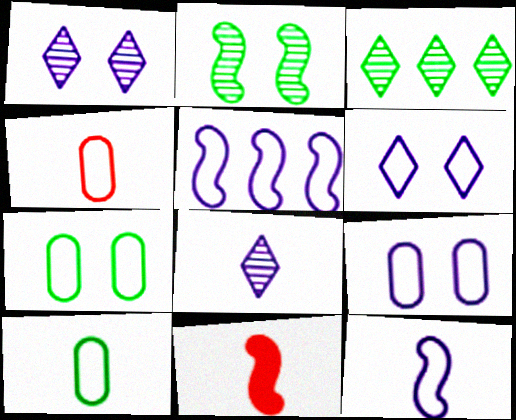[[2, 5, 11], 
[3, 9, 11], 
[8, 10, 11]]